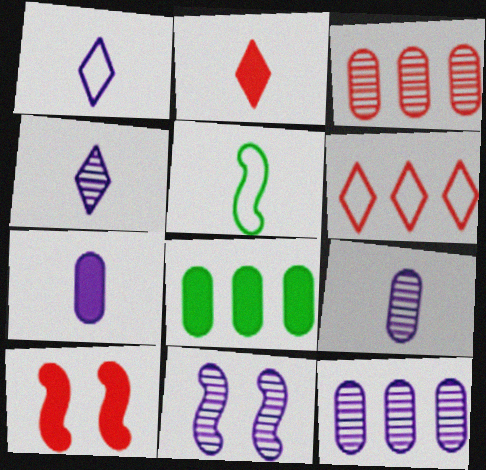[[2, 5, 9], 
[4, 11, 12]]